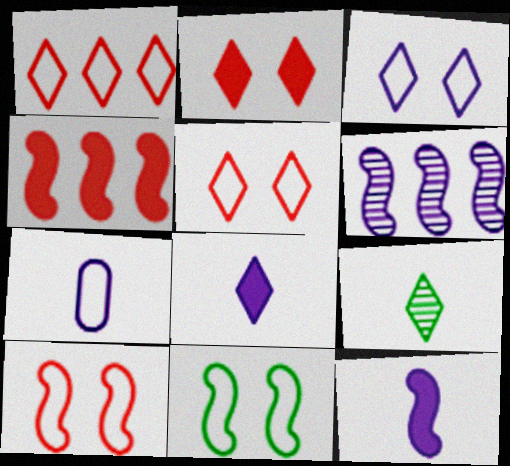[[1, 7, 11]]